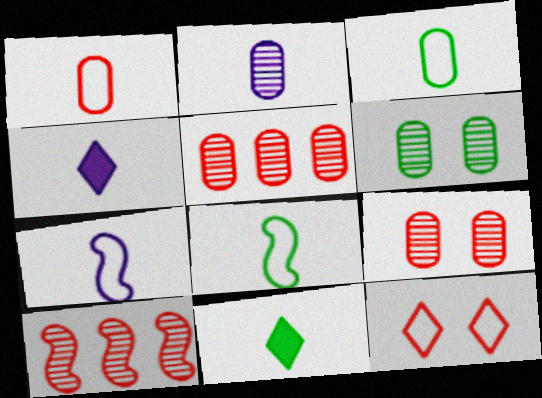[[2, 4, 7], 
[2, 5, 6]]